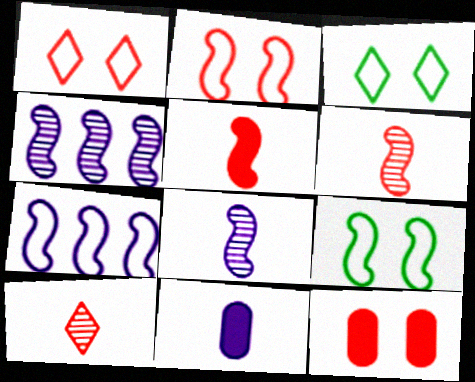[[4, 5, 9]]